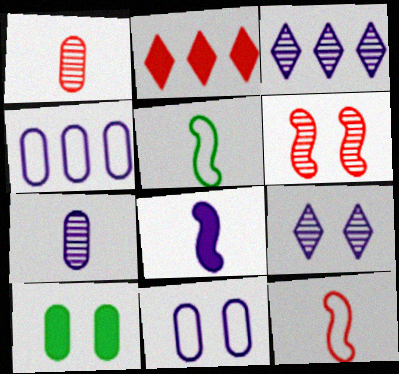[[1, 4, 10], 
[2, 8, 10], 
[3, 8, 11], 
[3, 10, 12], 
[4, 8, 9]]